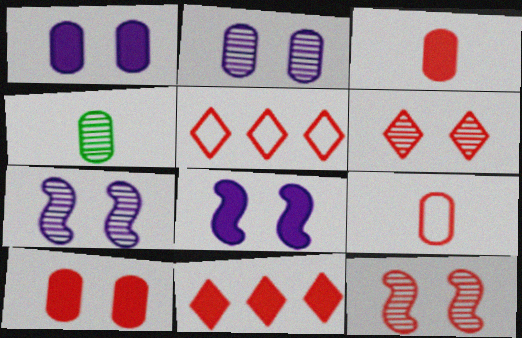[[3, 5, 12], 
[4, 5, 8], 
[9, 11, 12]]